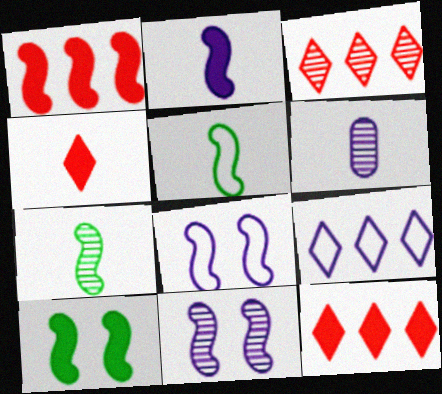[[1, 2, 10], 
[1, 5, 11], 
[1, 7, 8], 
[4, 5, 6]]